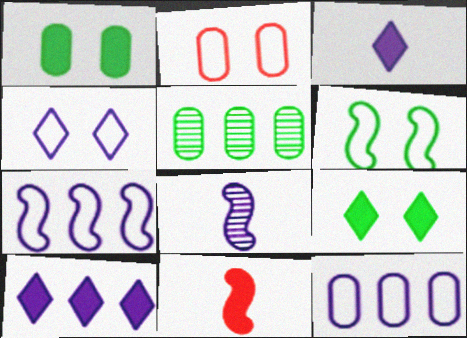[[1, 10, 11], 
[2, 4, 6], 
[4, 5, 11]]